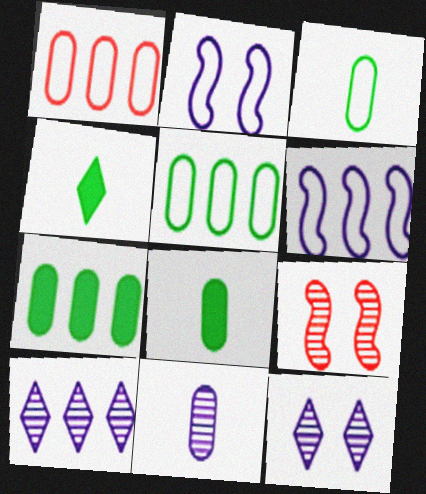[]